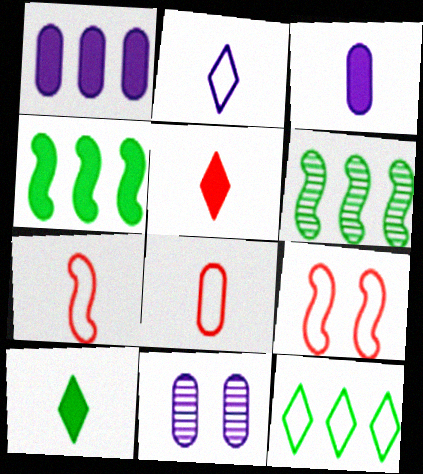[]